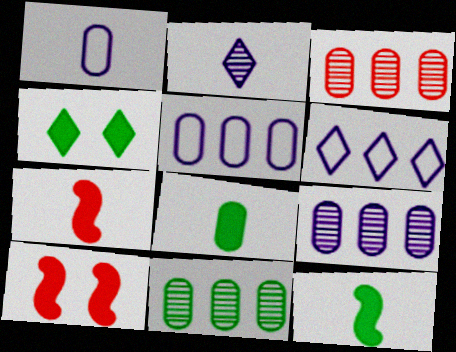[[3, 9, 11]]